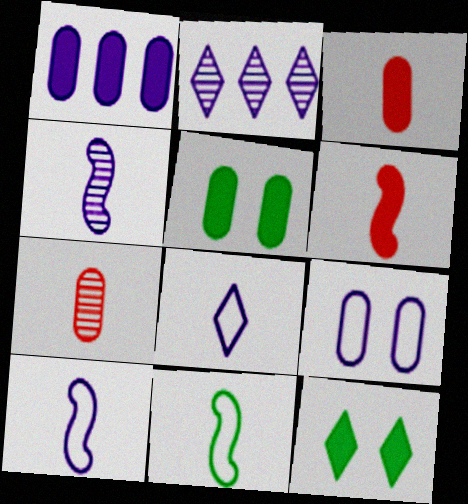[[1, 3, 5], 
[1, 6, 12], 
[4, 6, 11]]